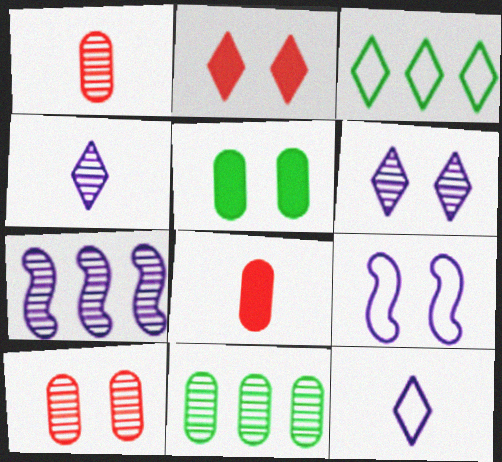[[2, 3, 4]]